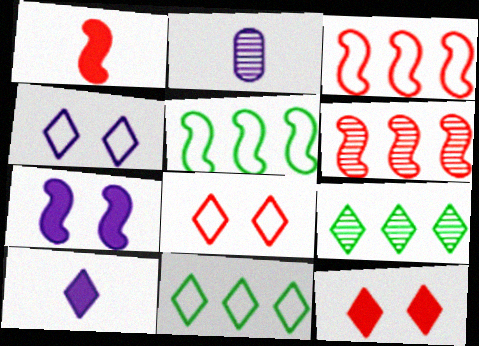[[2, 5, 12], 
[8, 9, 10]]